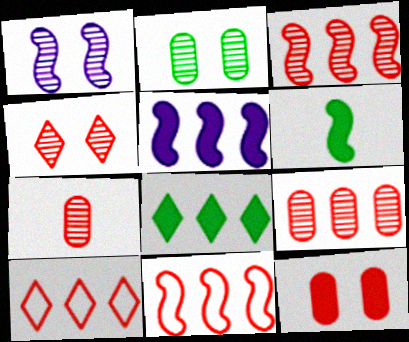[[1, 2, 4], 
[1, 6, 11], 
[3, 4, 7]]